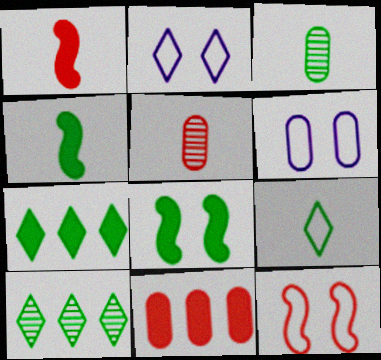[[1, 6, 10], 
[3, 4, 9], 
[3, 6, 11]]